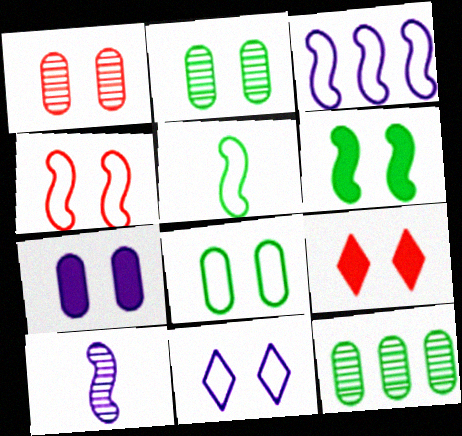[[1, 4, 9], 
[1, 6, 11], 
[1, 7, 8], 
[3, 4, 5], 
[4, 8, 11], 
[6, 7, 9]]